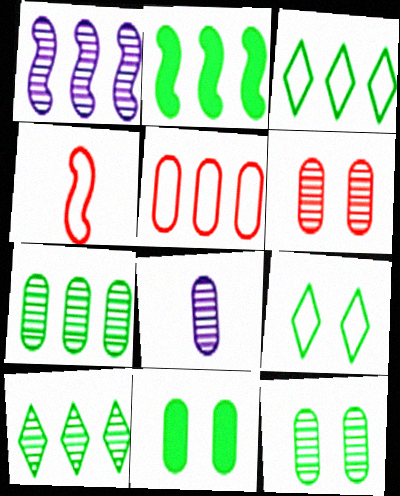[[2, 3, 7], 
[5, 8, 11], 
[6, 7, 8]]